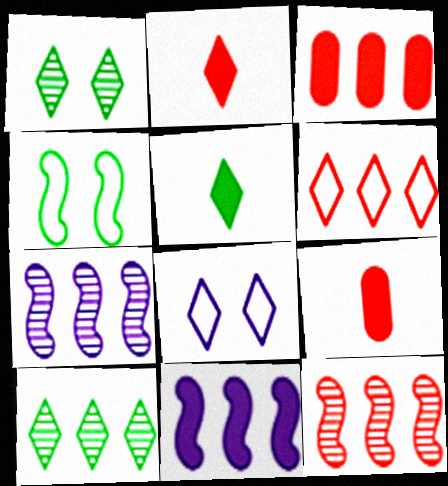[[2, 8, 10], 
[3, 6, 12]]